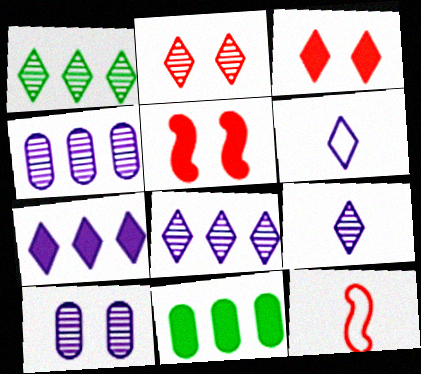[[1, 2, 9], 
[1, 3, 6]]